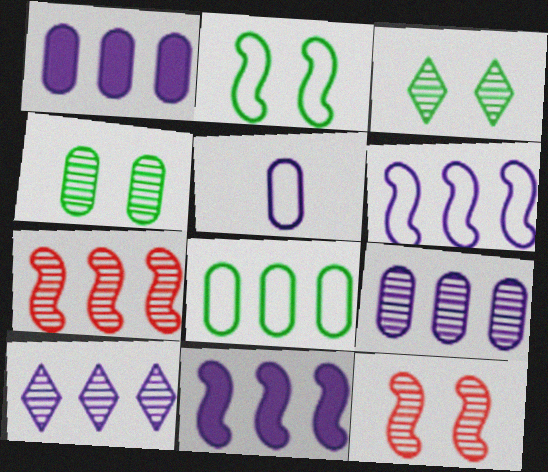[[1, 6, 10]]